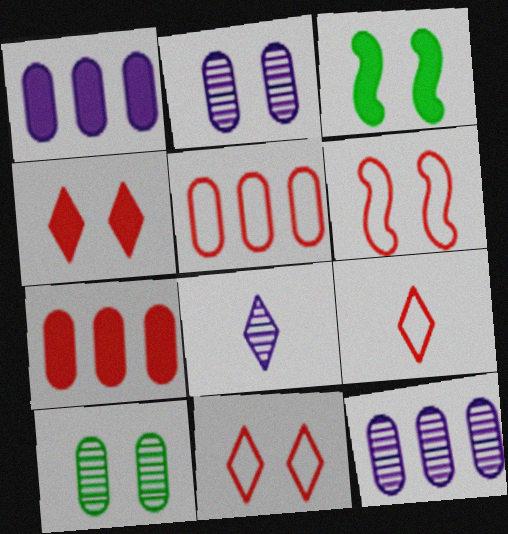[[2, 3, 11], 
[3, 5, 8], 
[3, 9, 12], 
[5, 6, 9]]